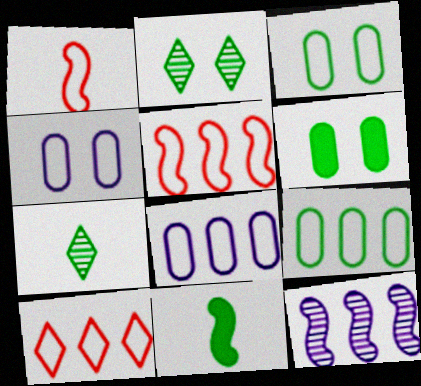[[2, 9, 11]]